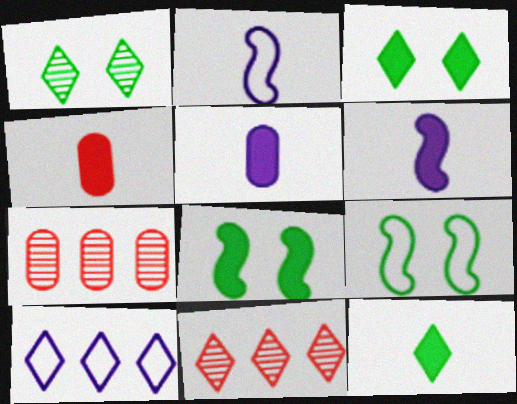[[2, 3, 7], 
[4, 6, 12], 
[5, 9, 11]]